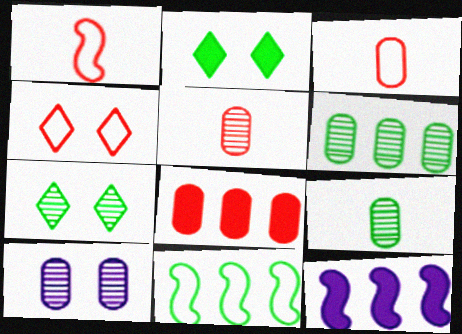[[2, 9, 11], 
[3, 7, 12], 
[4, 9, 12], 
[5, 6, 10]]